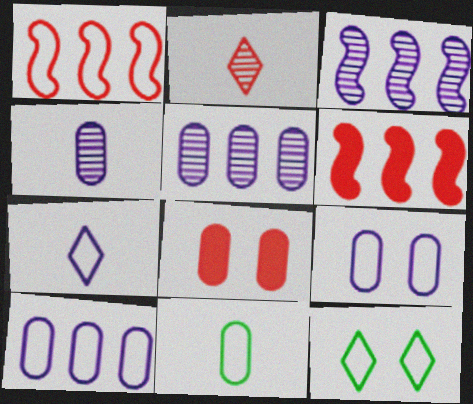[[1, 2, 8], 
[4, 6, 12], 
[5, 8, 11]]